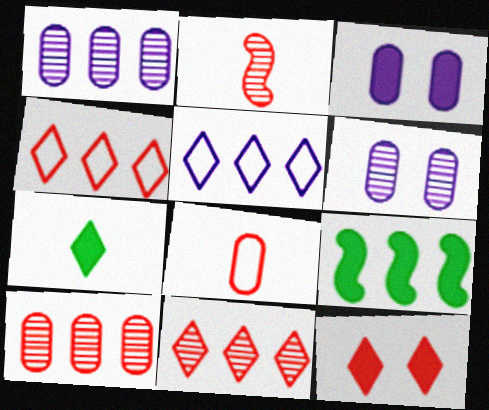[[1, 4, 9], 
[5, 9, 10]]